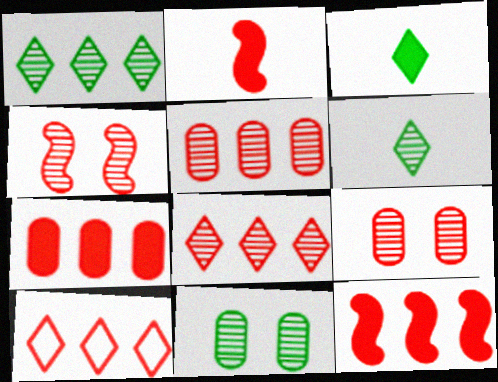[[2, 9, 10], 
[5, 10, 12]]